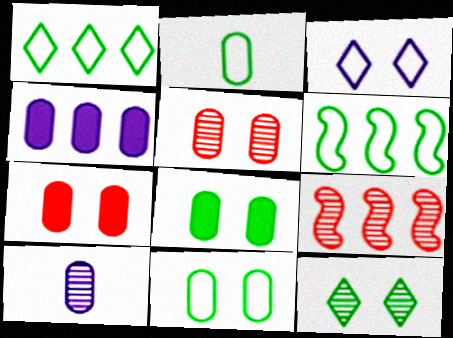[[1, 4, 9], 
[2, 4, 5], 
[9, 10, 12]]